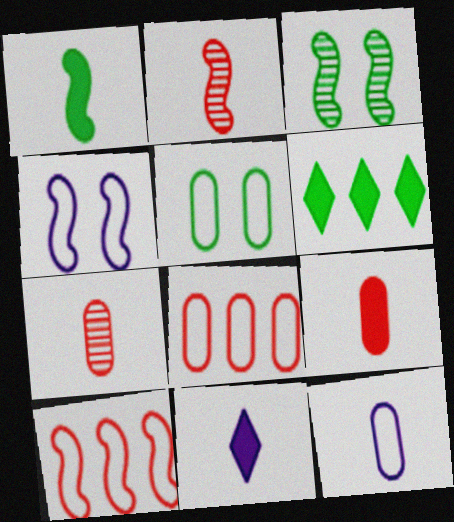[[1, 9, 11], 
[3, 8, 11], 
[4, 6, 7], 
[5, 8, 12]]